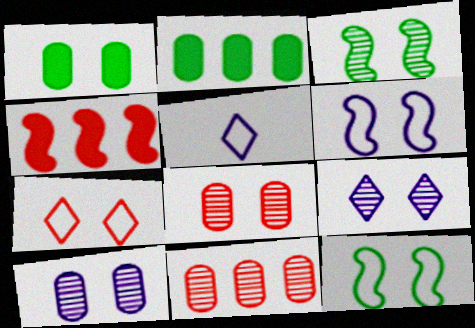[[3, 8, 9]]